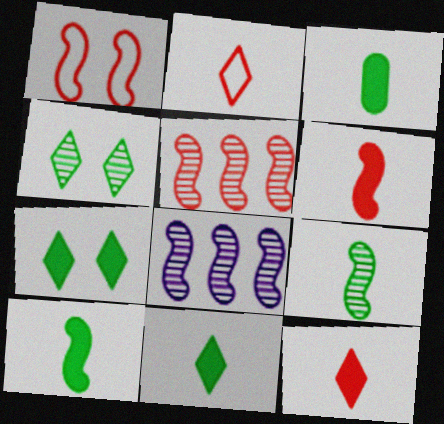[[1, 5, 6], 
[1, 8, 10], 
[3, 10, 11]]